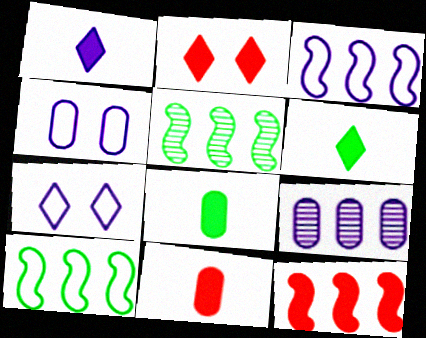[[2, 11, 12], 
[3, 5, 12], 
[5, 7, 11]]